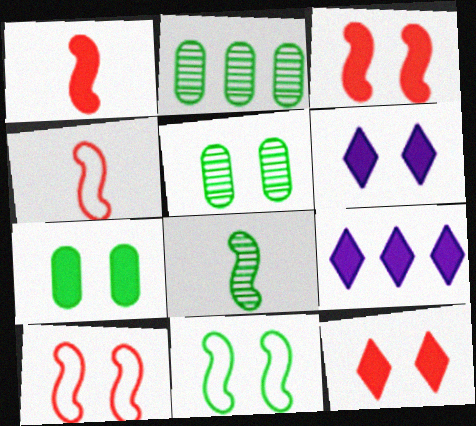[[1, 7, 9], 
[2, 4, 6], 
[3, 6, 7], 
[4, 5, 9], 
[5, 6, 10]]